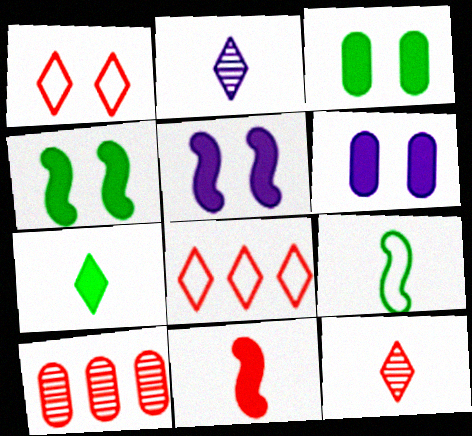[[1, 10, 11]]